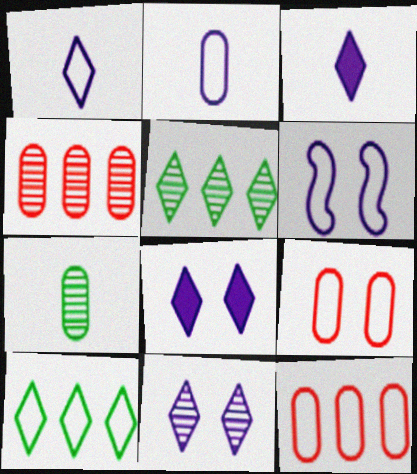[]